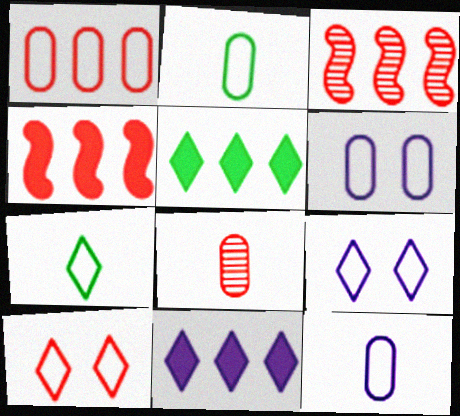[[1, 2, 6], 
[4, 8, 10]]